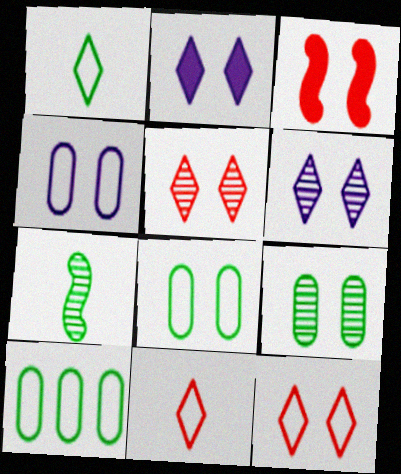[[3, 6, 8]]